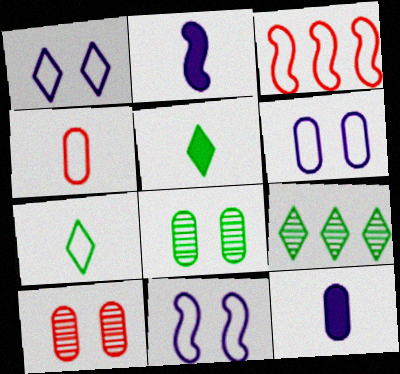[[1, 6, 11], 
[3, 6, 7]]